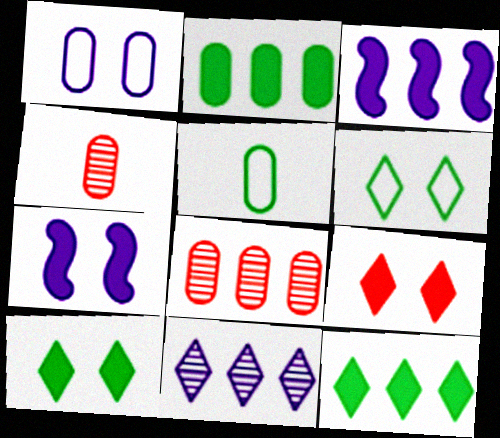[[1, 2, 4], 
[3, 4, 6]]